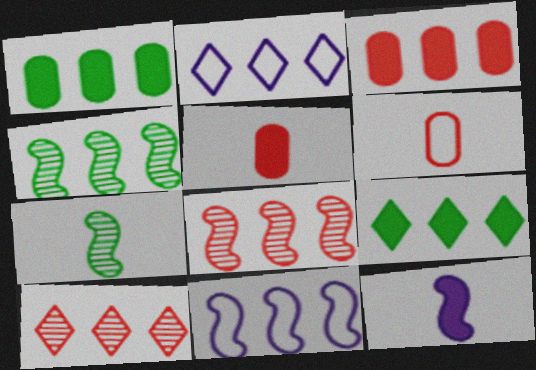[[1, 2, 8], 
[1, 10, 11], 
[2, 3, 4], 
[2, 9, 10]]